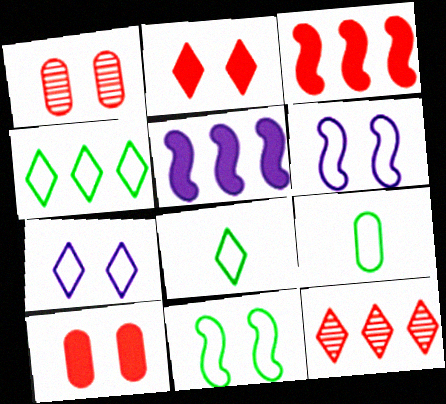[[1, 5, 8], 
[4, 9, 11]]